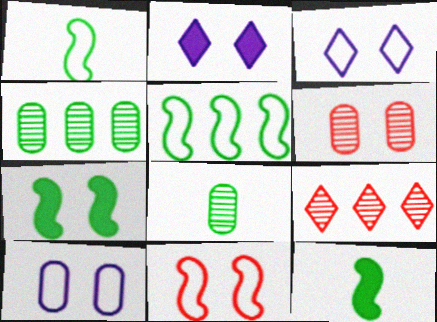[[3, 6, 7], 
[9, 10, 12]]